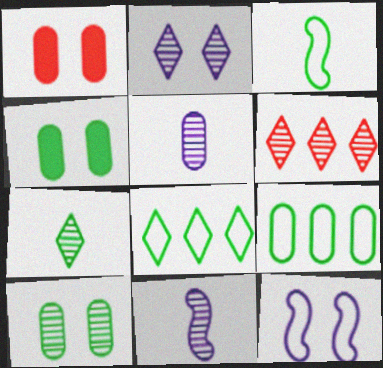[[1, 5, 9], 
[1, 8, 11], 
[2, 6, 7], 
[6, 10, 11]]